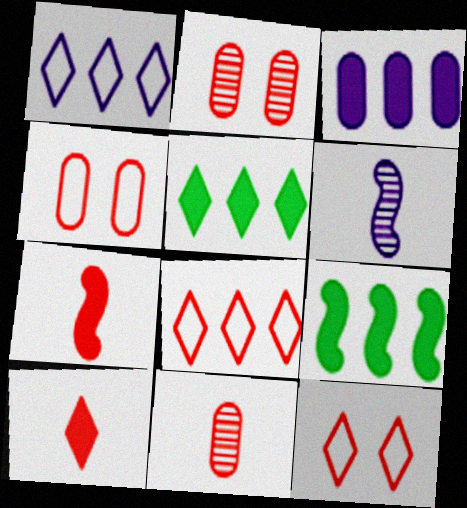[[2, 7, 8], 
[4, 5, 6]]